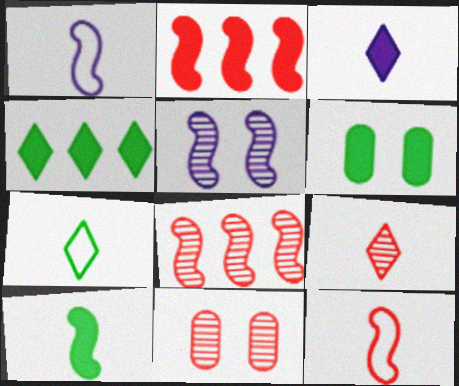[[1, 4, 11], 
[2, 3, 6], 
[3, 7, 9], 
[4, 6, 10], 
[8, 9, 11]]